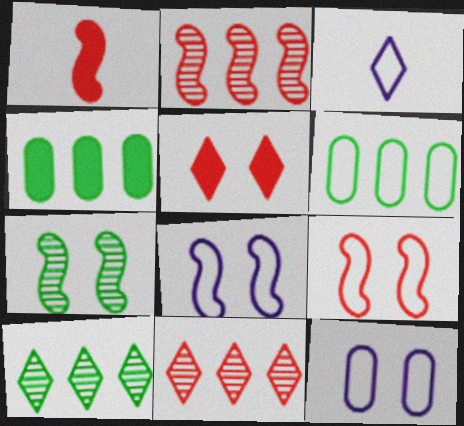[[1, 2, 9], 
[1, 10, 12], 
[3, 5, 10], 
[3, 6, 9], 
[5, 7, 12]]